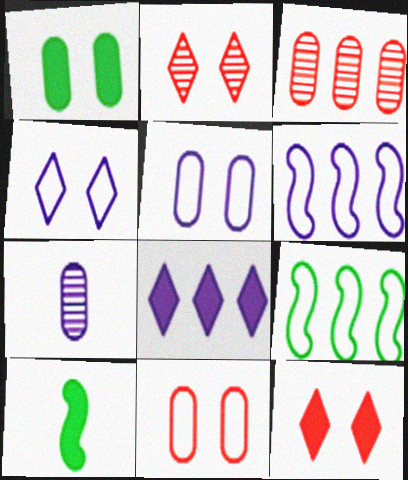[[3, 4, 10], 
[3, 8, 9], 
[7, 9, 12]]